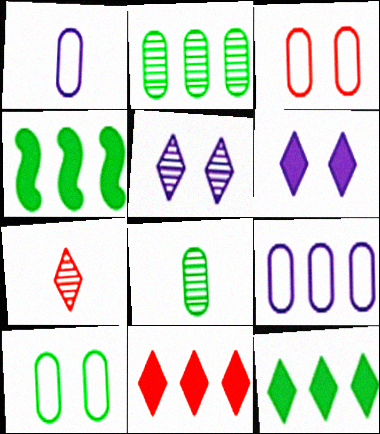[]